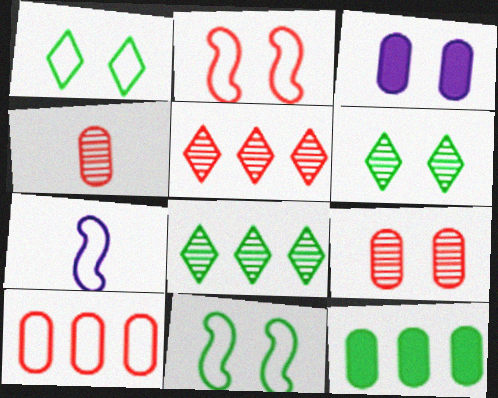[[1, 7, 10], 
[2, 3, 6]]